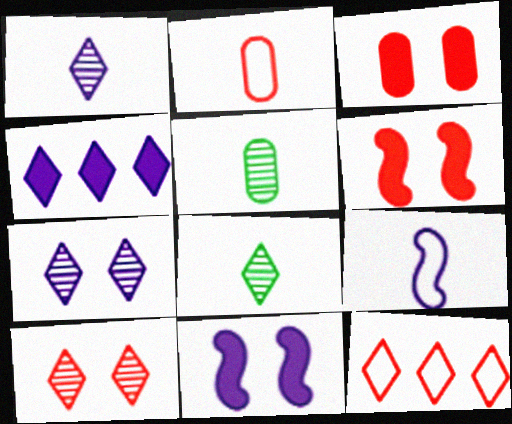[[5, 11, 12]]